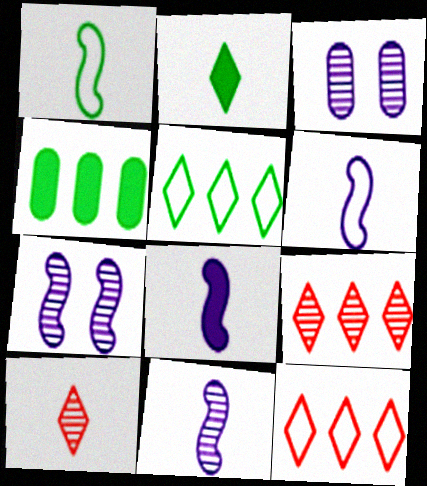[[6, 8, 11]]